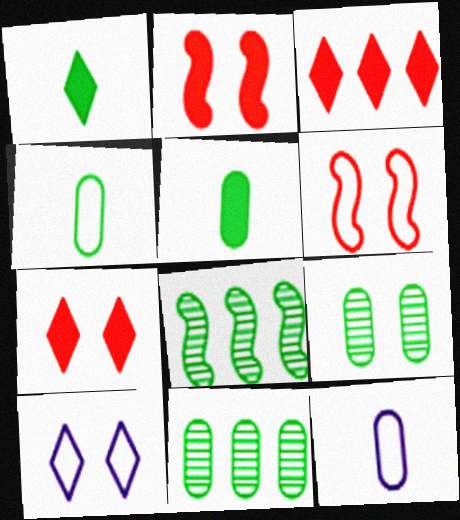[[2, 9, 10], 
[7, 8, 12]]